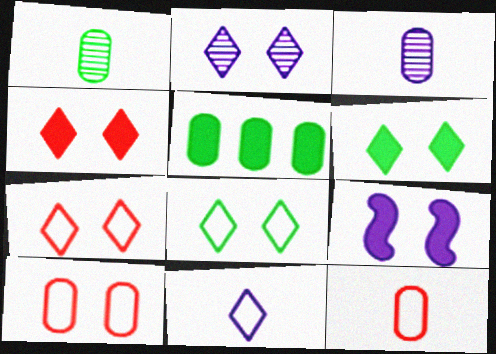[[2, 4, 8], 
[2, 6, 7], 
[3, 5, 10]]